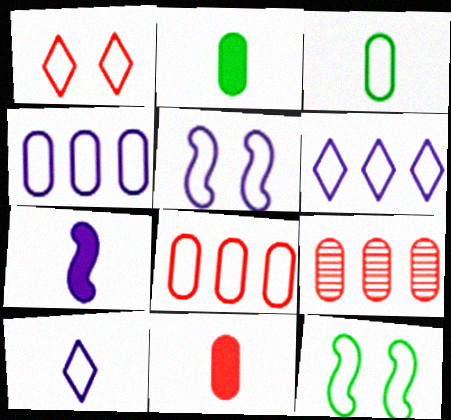[[4, 5, 10], 
[8, 10, 12]]